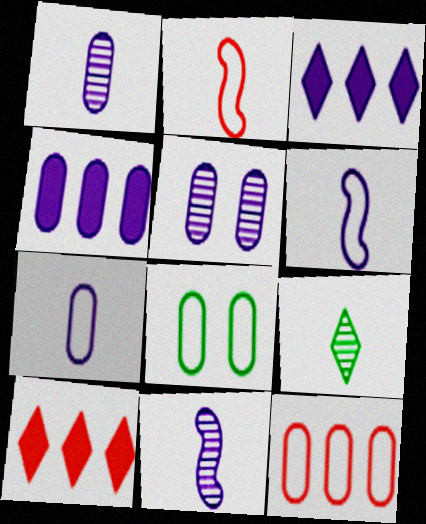[[3, 5, 6], 
[4, 5, 7], 
[7, 8, 12], 
[8, 10, 11]]